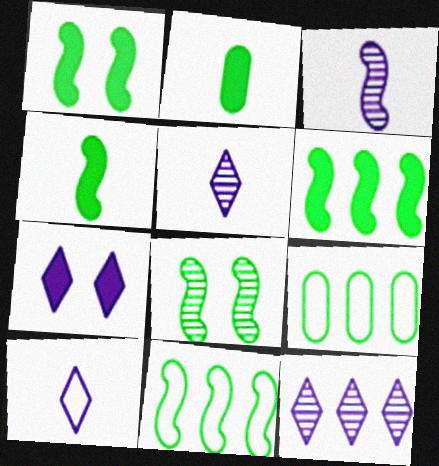[[1, 4, 6], 
[4, 8, 11], 
[7, 10, 12]]